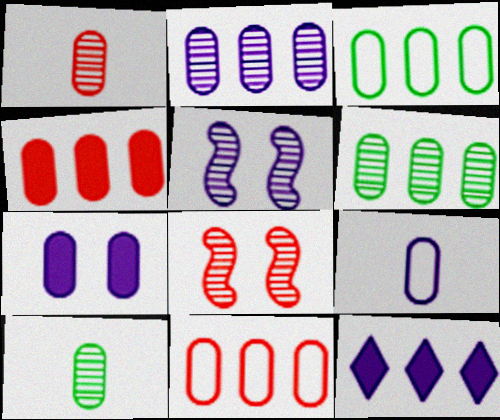[[1, 3, 7], 
[2, 3, 4], 
[2, 7, 9], 
[5, 9, 12], 
[7, 10, 11]]